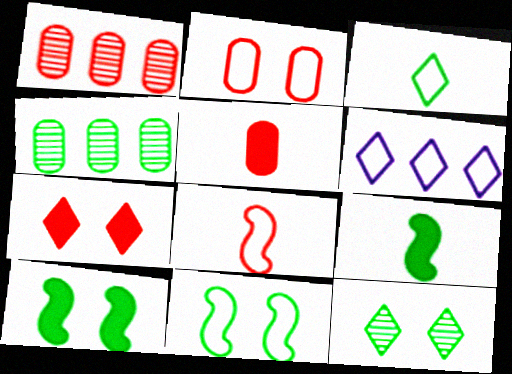[[1, 2, 5], 
[1, 7, 8], 
[3, 4, 10]]